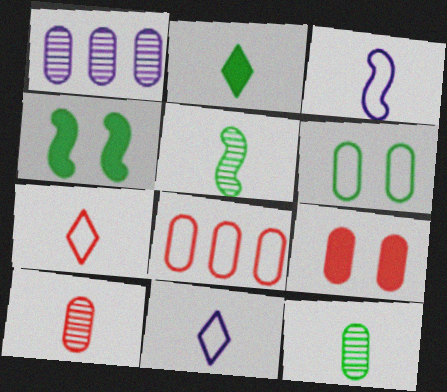[[1, 4, 7], 
[2, 3, 10], 
[8, 9, 10]]